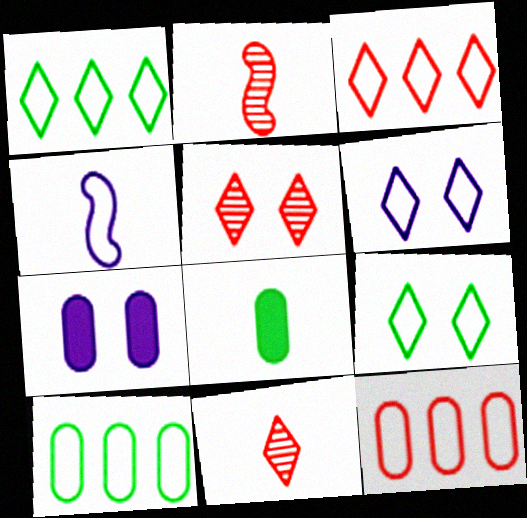[[1, 2, 7], 
[4, 8, 11], 
[4, 9, 12]]